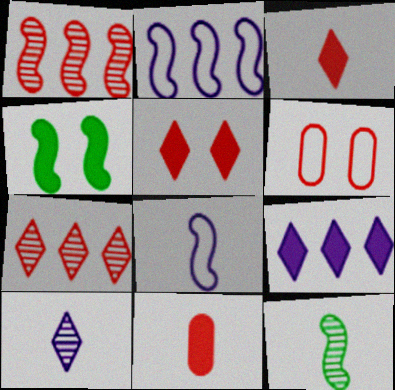[[1, 3, 6], 
[1, 4, 8], 
[4, 9, 11], 
[6, 9, 12]]